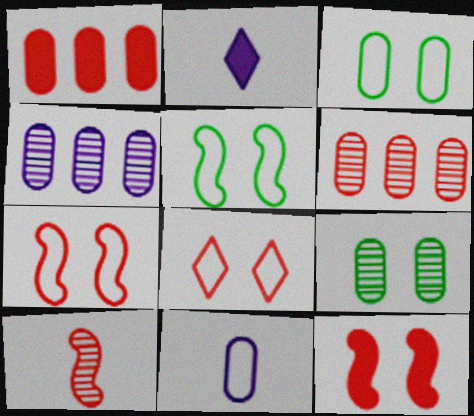[[1, 8, 10], 
[1, 9, 11], 
[2, 5, 6]]